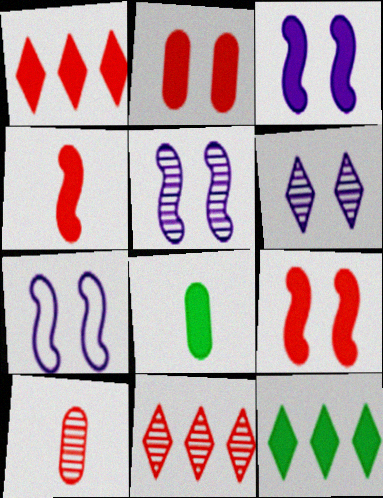[[1, 2, 4], 
[1, 3, 8], 
[3, 5, 7], 
[7, 8, 11], 
[7, 10, 12]]